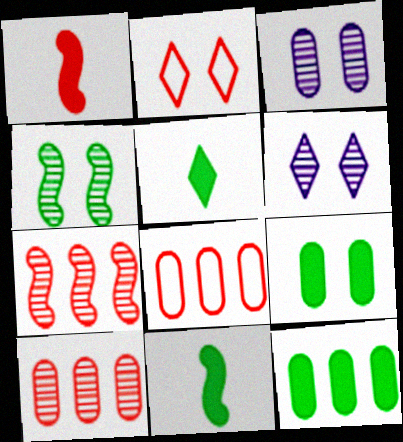[[1, 2, 10], 
[6, 8, 11]]